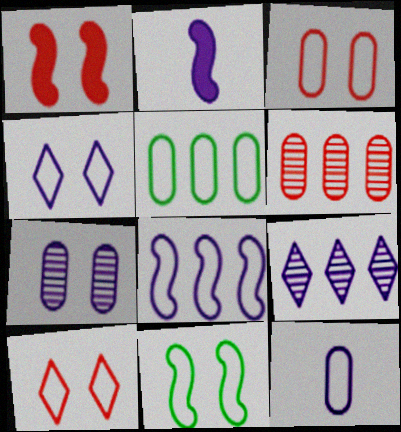[[3, 4, 11], 
[3, 5, 12], 
[4, 8, 12]]